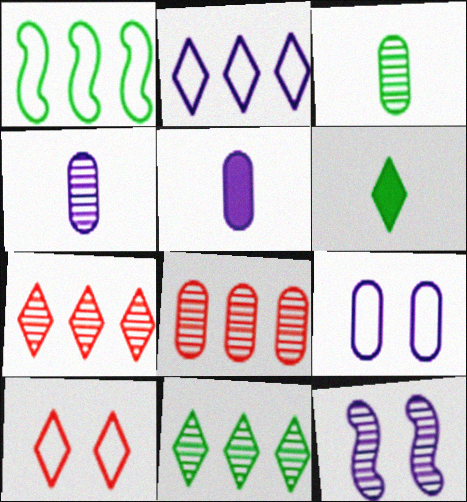[[2, 5, 12], 
[3, 7, 12]]